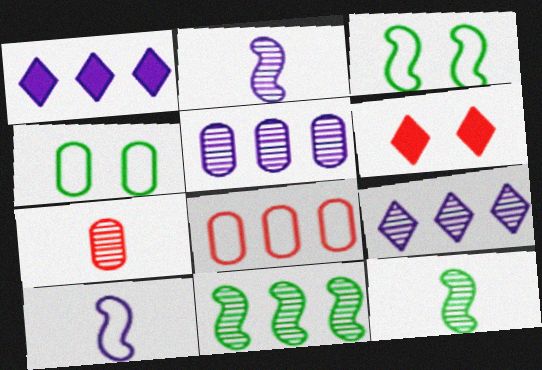[[1, 3, 7], 
[1, 8, 11]]